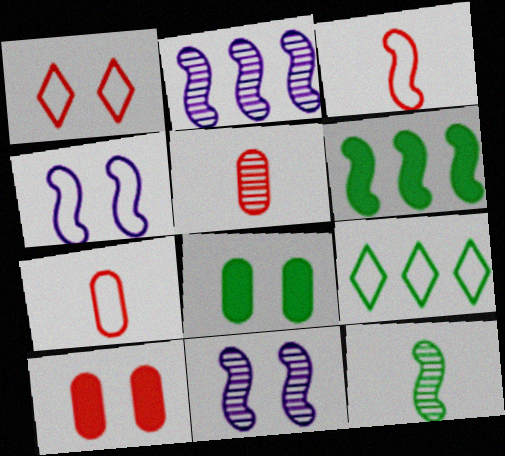[[1, 8, 11], 
[3, 6, 11], 
[4, 7, 9], 
[8, 9, 12]]